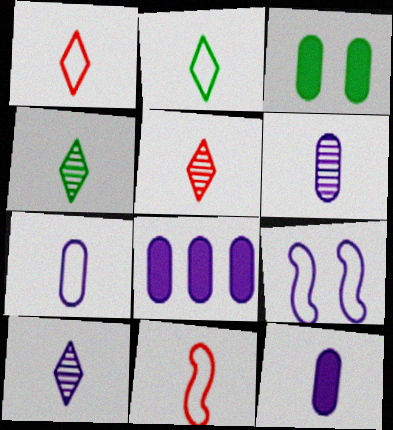[[2, 7, 11], 
[4, 5, 10], 
[4, 11, 12], 
[6, 7, 12], 
[8, 9, 10]]